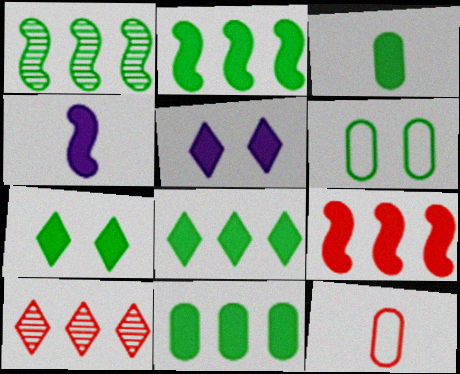[[1, 5, 12], 
[2, 3, 7], 
[2, 8, 11], 
[3, 5, 9], 
[4, 6, 10]]